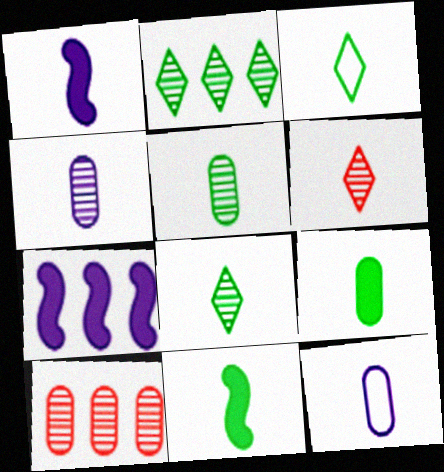[[3, 5, 11], 
[6, 11, 12]]